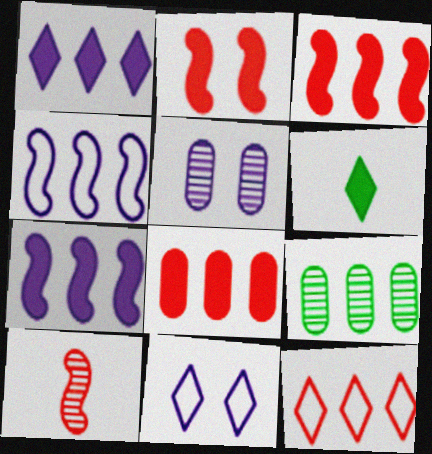[[7, 9, 12]]